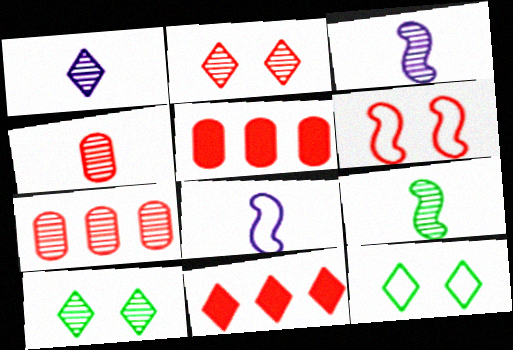[[1, 4, 9], 
[1, 11, 12], 
[3, 5, 12], 
[3, 7, 10], 
[4, 6, 11], 
[5, 8, 10]]